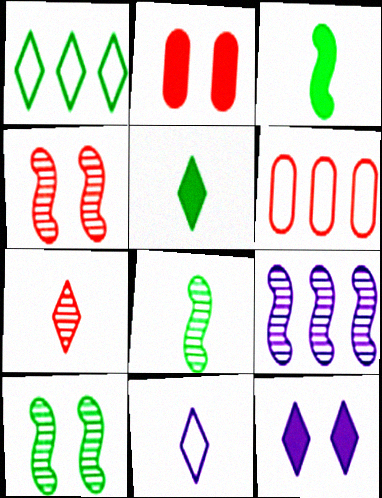[[1, 7, 12], 
[4, 8, 9], 
[5, 7, 11], 
[6, 8, 12]]